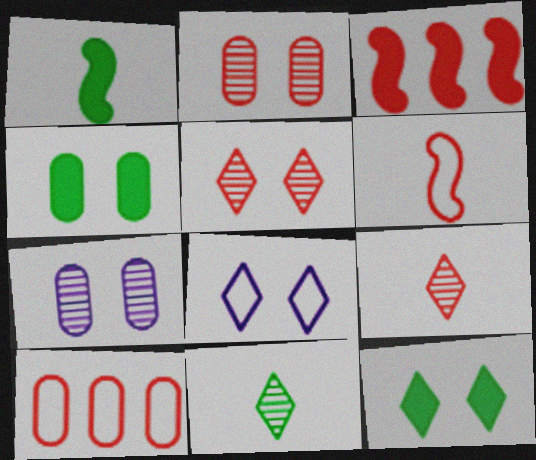[[5, 8, 12]]